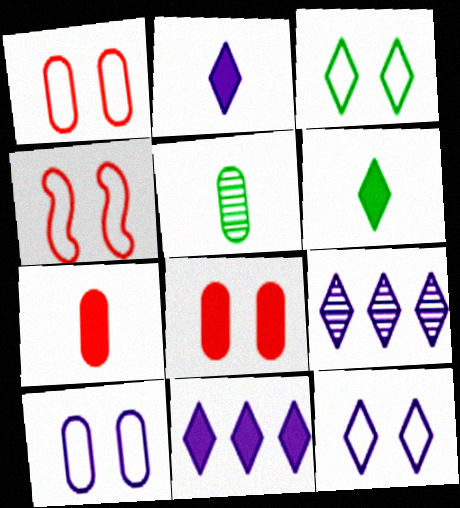[[2, 9, 12], 
[3, 4, 10], 
[4, 5, 11]]